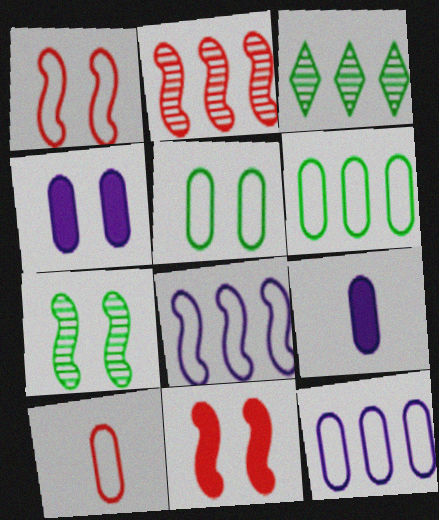[[1, 3, 9], 
[5, 10, 12]]